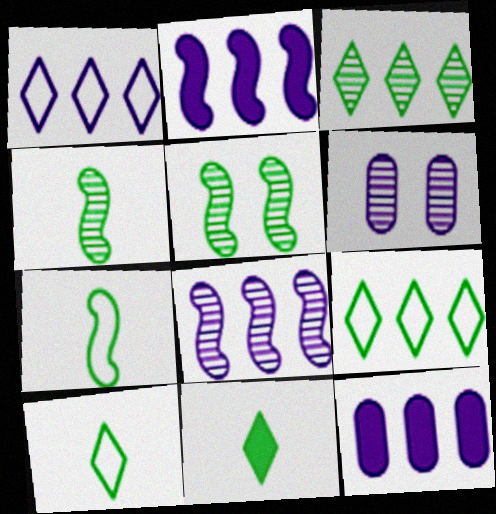[[1, 8, 12]]